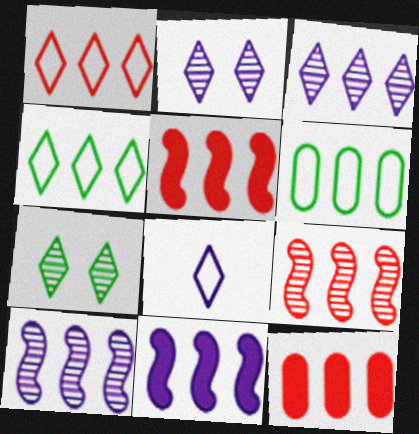[[1, 9, 12], 
[3, 5, 6], 
[4, 10, 12]]